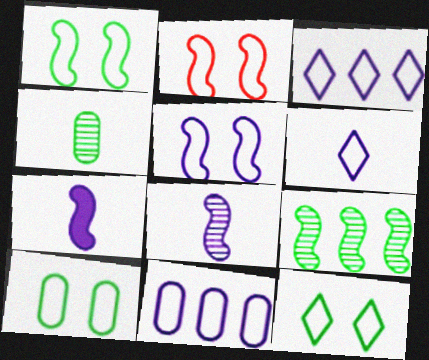[[1, 2, 5], 
[1, 10, 12], 
[2, 7, 9], 
[5, 6, 11]]